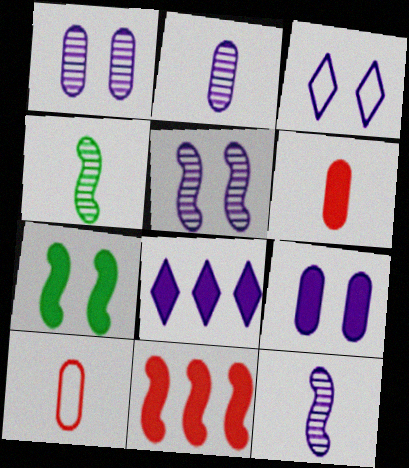[[3, 5, 9], 
[6, 7, 8]]